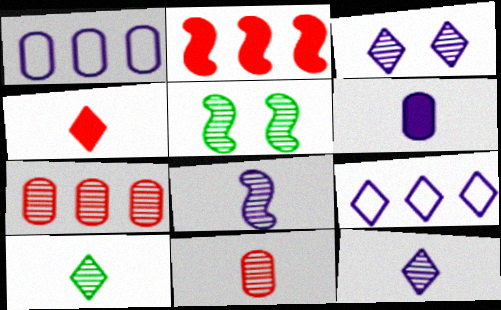[[1, 4, 5], 
[5, 7, 12], 
[8, 10, 11]]